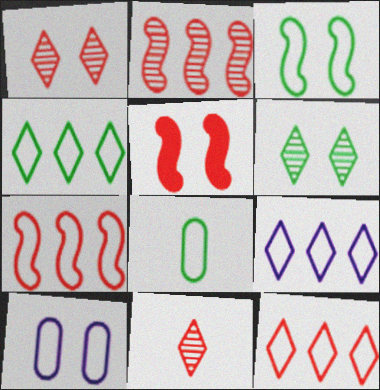[[3, 4, 8], 
[4, 9, 12], 
[5, 6, 10]]